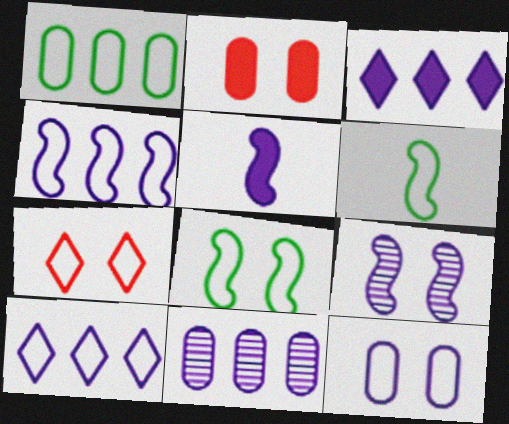[[3, 4, 11], 
[4, 5, 9], 
[7, 8, 12]]